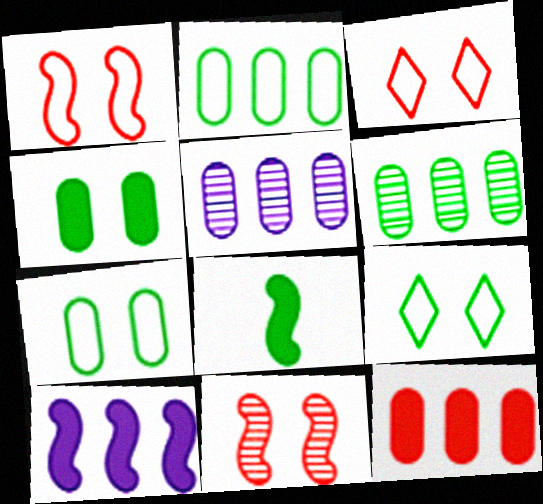[[2, 5, 12], 
[3, 5, 8], 
[6, 8, 9]]